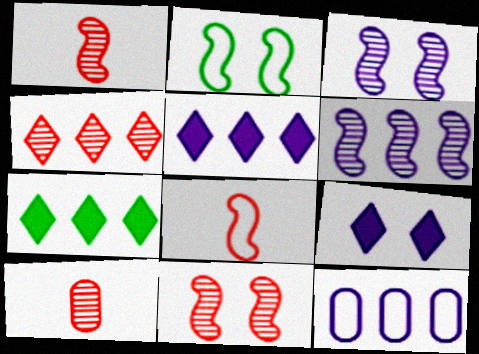[[2, 5, 10], 
[4, 10, 11], 
[5, 6, 12]]